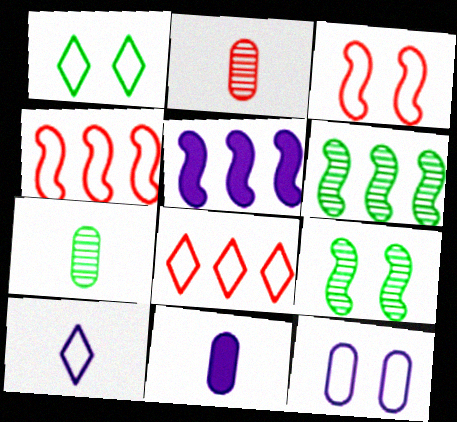[[1, 2, 5], 
[1, 3, 12], 
[1, 8, 10], 
[4, 5, 6], 
[8, 9, 11]]